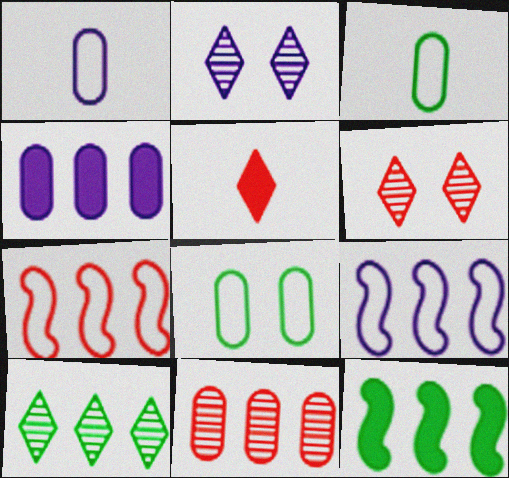[[1, 6, 12], 
[4, 7, 10]]